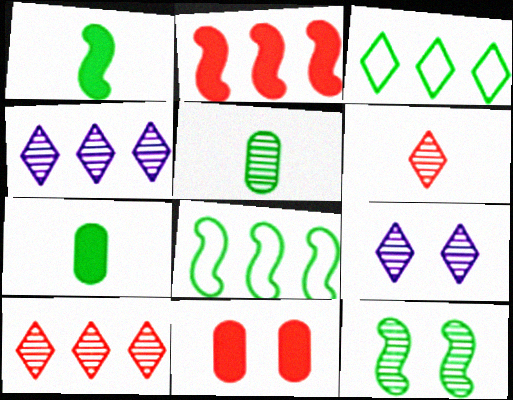[[1, 8, 12], 
[3, 7, 12]]